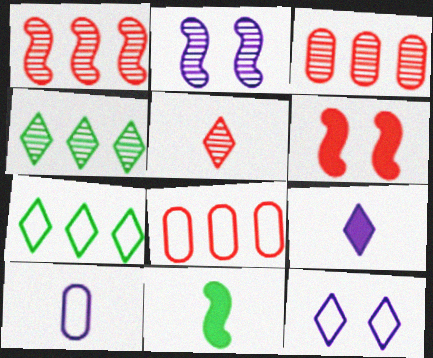[[3, 11, 12], 
[4, 6, 10], 
[5, 6, 8], 
[5, 10, 11]]